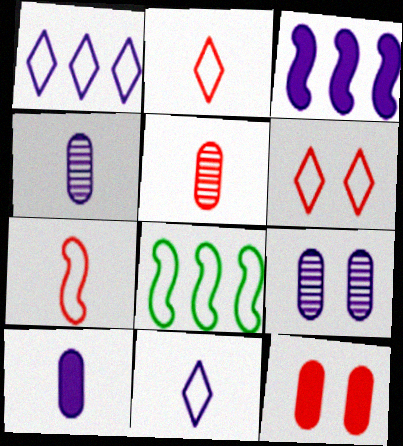[[3, 9, 11]]